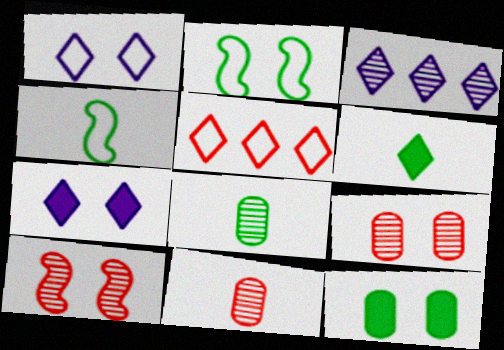[[1, 10, 12], 
[2, 7, 9], 
[3, 8, 10], 
[4, 6, 8]]